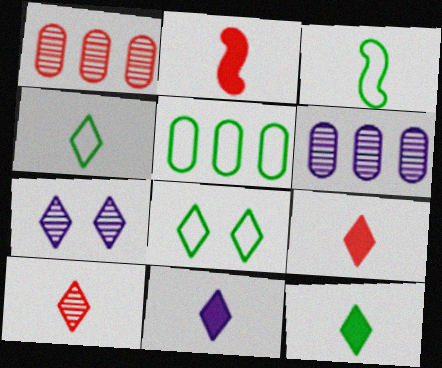[[2, 5, 7], 
[2, 6, 8], 
[3, 5, 8], 
[4, 10, 11], 
[9, 11, 12]]